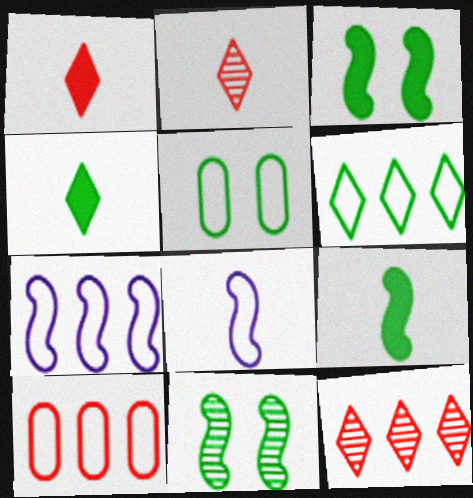[[6, 7, 10]]